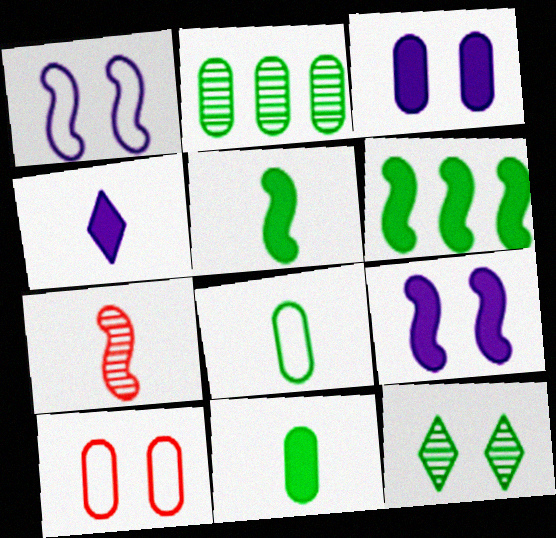[[1, 6, 7], 
[4, 7, 8], 
[6, 8, 12], 
[9, 10, 12]]